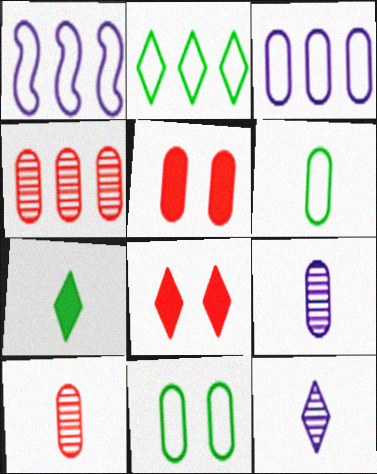[[2, 8, 12]]